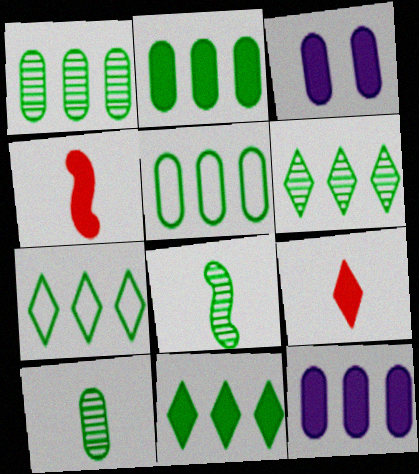[[1, 2, 5], 
[3, 4, 11], 
[6, 7, 11]]